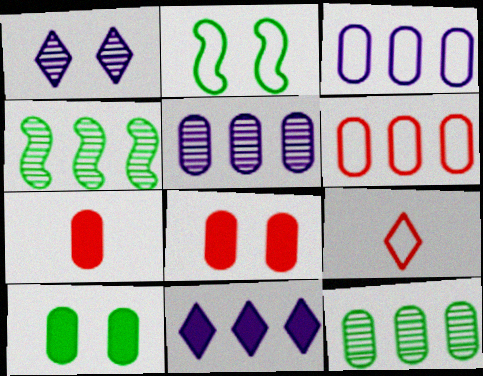[[1, 2, 8], 
[2, 3, 9], 
[4, 6, 11]]